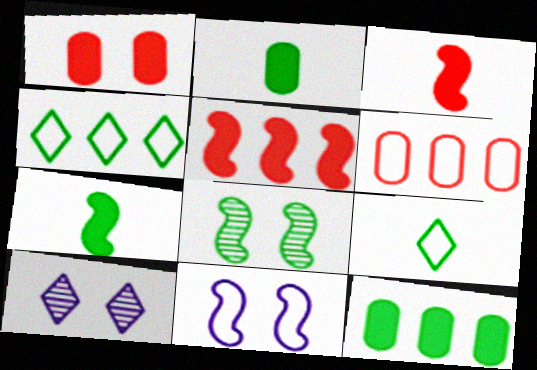[[2, 4, 8], 
[6, 7, 10], 
[6, 9, 11], 
[8, 9, 12]]